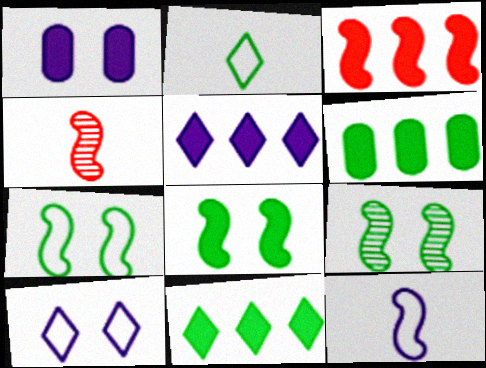[[2, 6, 9], 
[3, 5, 6], 
[3, 9, 12], 
[4, 6, 10], 
[7, 8, 9]]